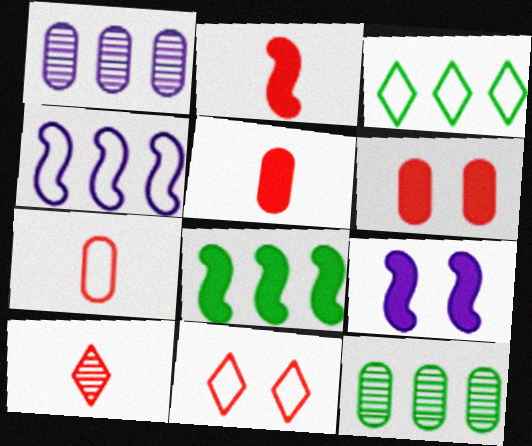[[2, 7, 10], 
[2, 8, 9], 
[3, 8, 12]]